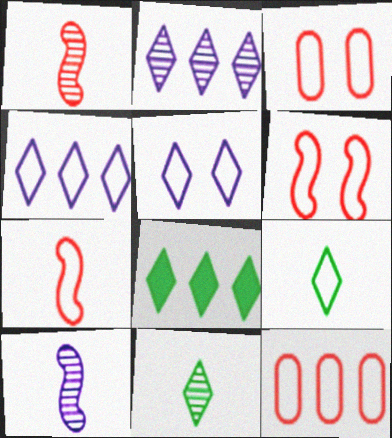[[3, 8, 10]]